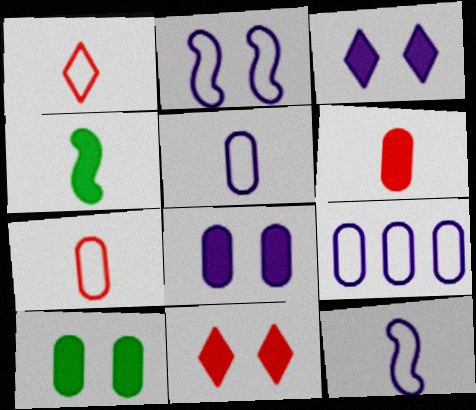[]